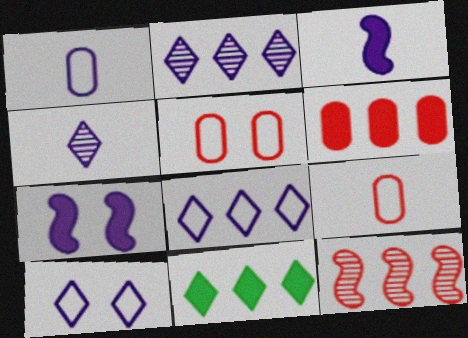[[1, 2, 7], 
[1, 3, 4]]